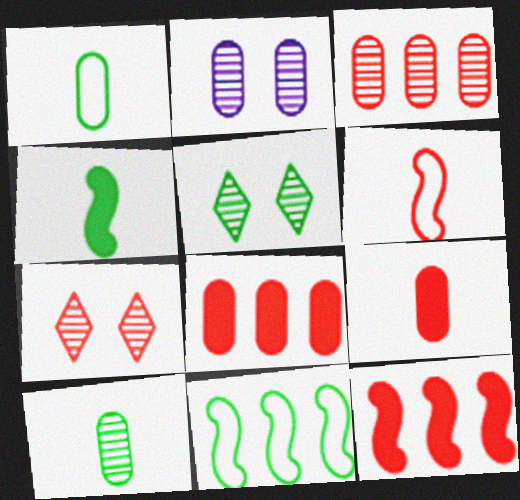[[1, 2, 8], 
[2, 3, 10], 
[6, 7, 8]]